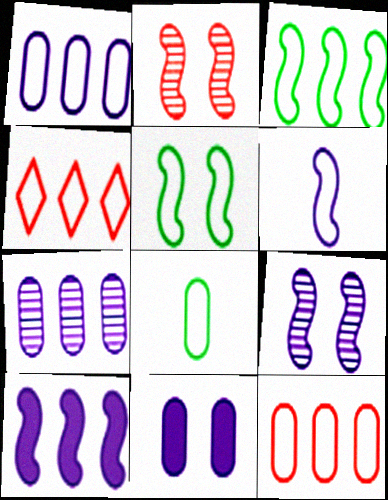[[1, 3, 4], 
[6, 9, 10]]